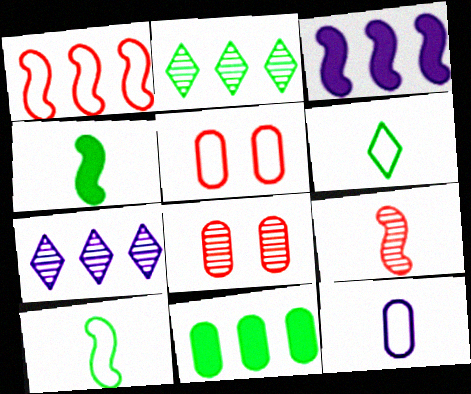[[1, 7, 11], 
[3, 6, 8], 
[4, 5, 7], 
[8, 11, 12]]